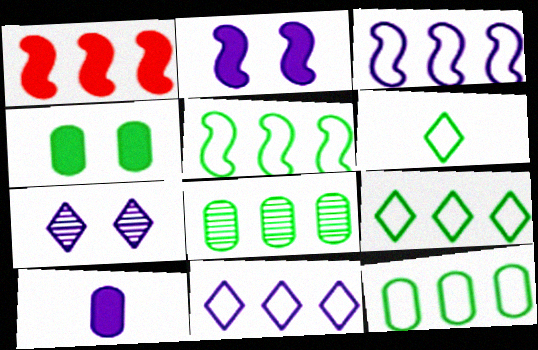[[1, 8, 11], 
[3, 7, 10], 
[5, 9, 12]]